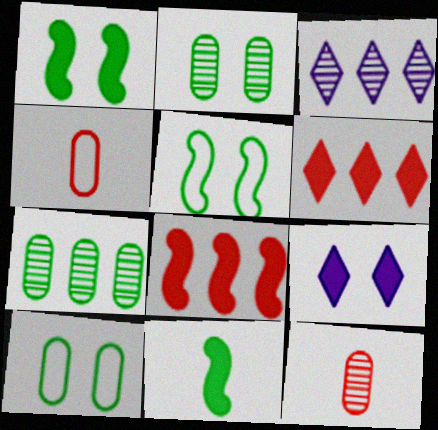[[1, 3, 4]]